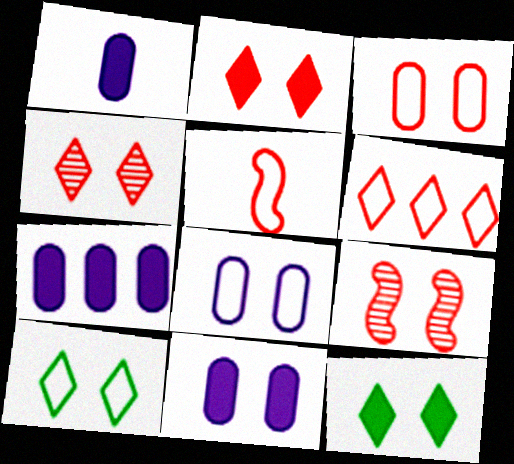[[1, 7, 11], 
[2, 3, 9], 
[3, 5, 6], 
[8, 9, 12], 
[9, 10, 11]]